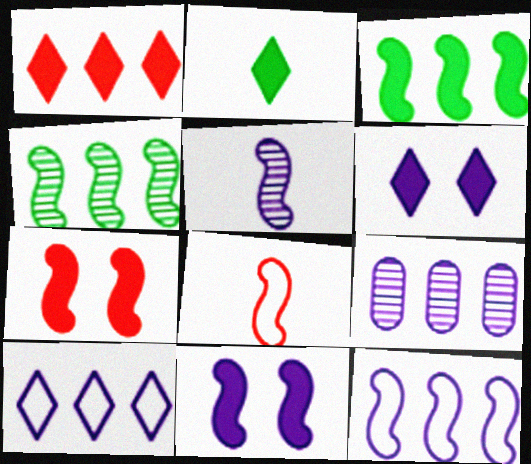[[1, 2, 6], 
[4, 8, 11], 
[5, 11, 12]]